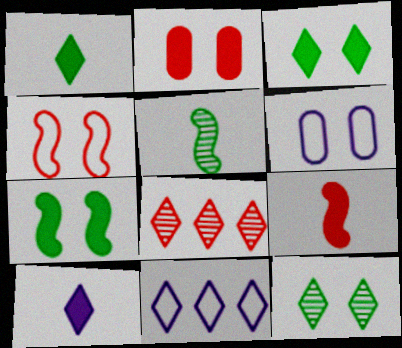[[2, 5, 11]]